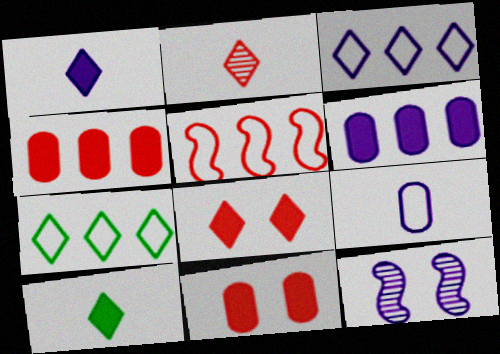[[2, 5, 11]]